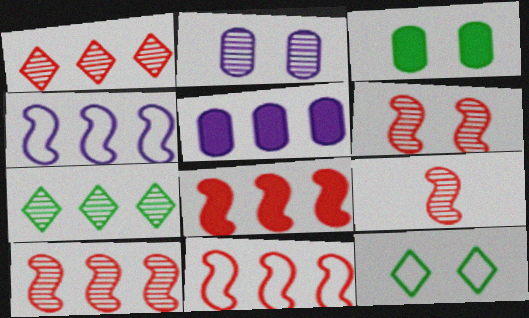[[2, 7, 9], 
[5, 7, 11], 
[5, 9, 12], 
[6, 9, 10], 
[8, 10, 11]]